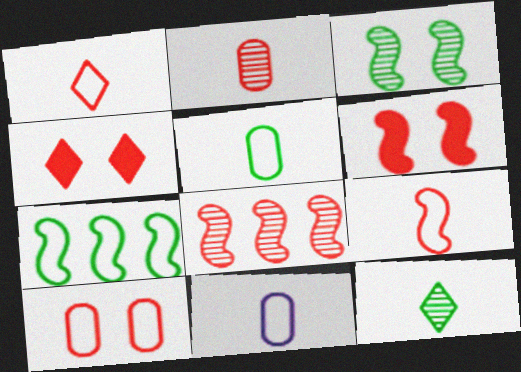[[6, 8, 9]]